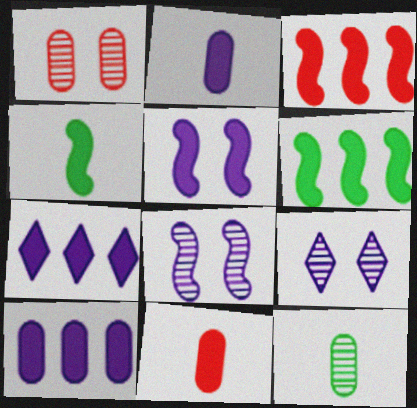[[2, 5, 7], 
[3, 4, 5]]